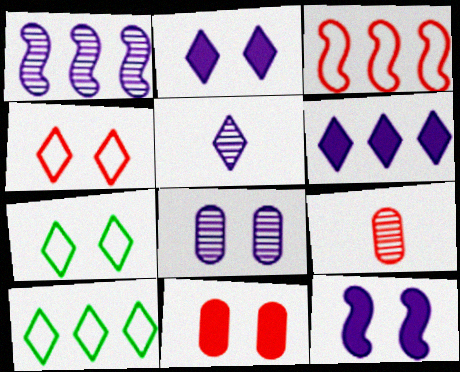[[1, 5, 8], 
[9, 10, 12]]